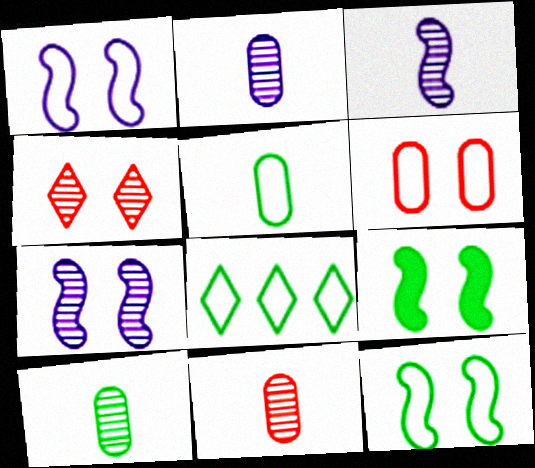[[2, 10, 11], 
[5, 8, 12], 
[8, 9, 10]]